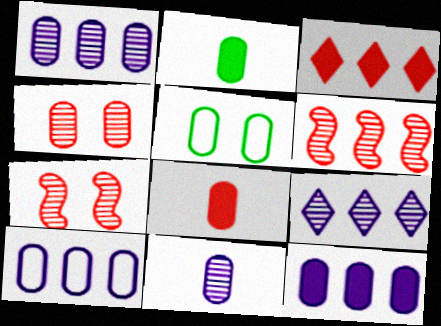[[1, 5, 8], 
[1, 10, 12], 
[2, 4, 10]]